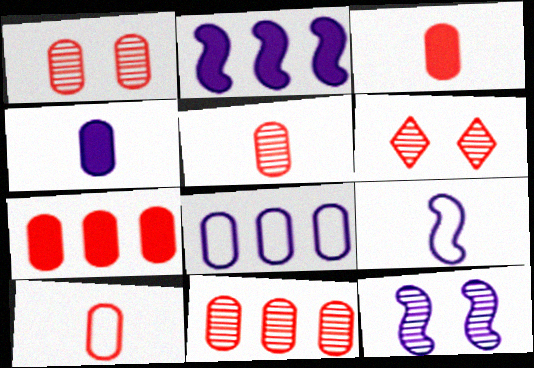[[1, 5, 11], 
[1, 7, 10], 
[2, 9, 12], 
[3, 5, 10]]